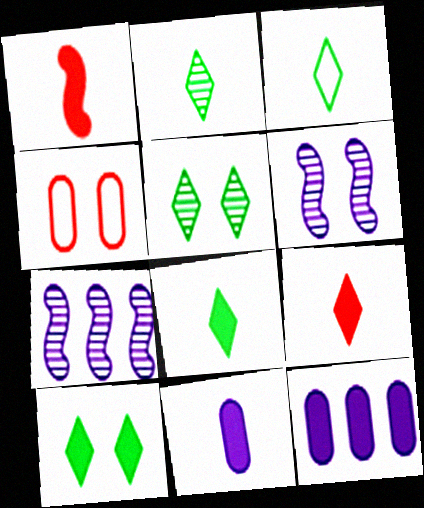[[1, 8, 11], 
[1, 10, 12], 
[2, 3, 8], 
[4, 6, 10], 
[4, 7, 8]]